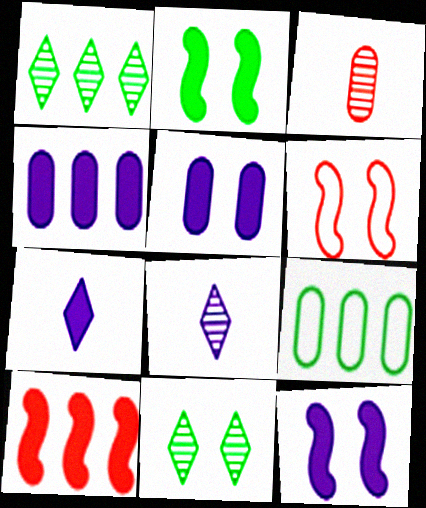[[3, 5, 9], 
[4, 7, 12], 
[5, 6, 11]]